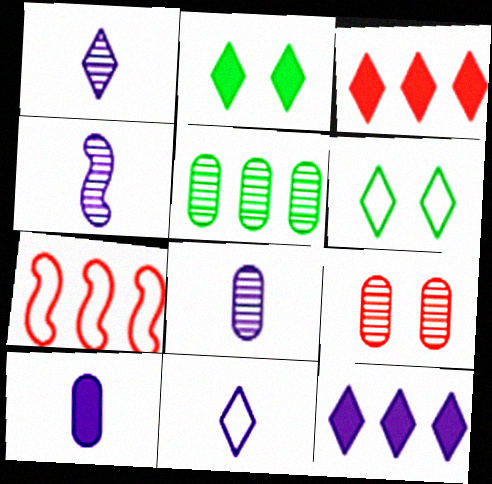[[1, 3, 6], 
[1, 4, 8], 
[2, 7, 8], 
[4, 10, 11], 
[5, 7, 12], 
[5, 8, 9]]